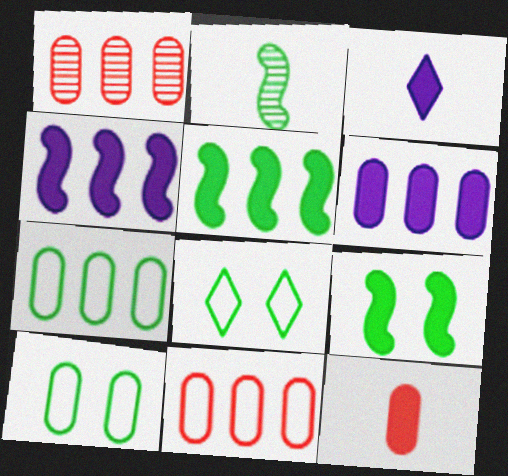[[1, 6, 7]]